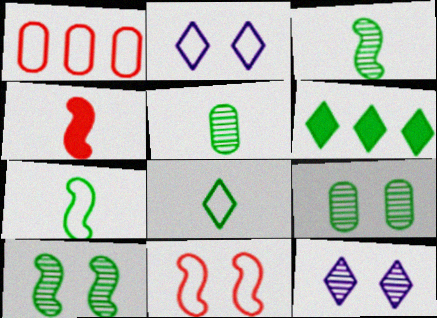[[1, 2, 7], 
[6, 7, 9]]